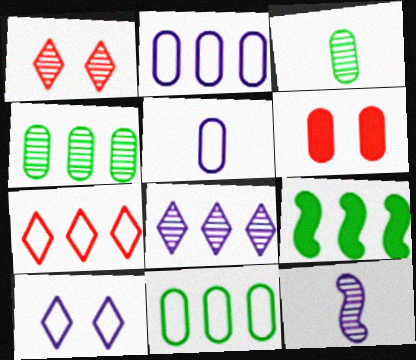[[1, 4, 12], 
[1, 5, 9], 
[2, 3, 6], 
[4, 5, 6]]